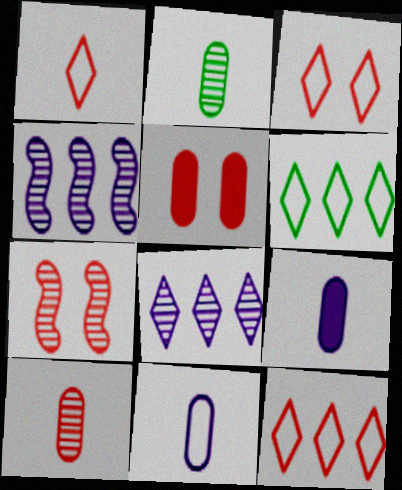[[1, 3, 12], 
[2, 7, 8], 
[3, 5, 7], 
[6, 7, 9]]